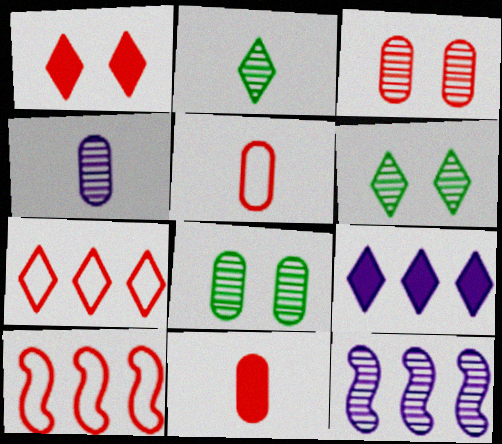[[2, 3, 12]]